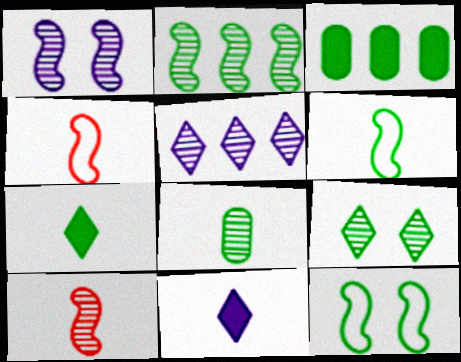[[1, 2, 10], 
[2, 8, 9], 
[3, 6, 9], 
[4, 8, 11], 
[6, 7, 8]]